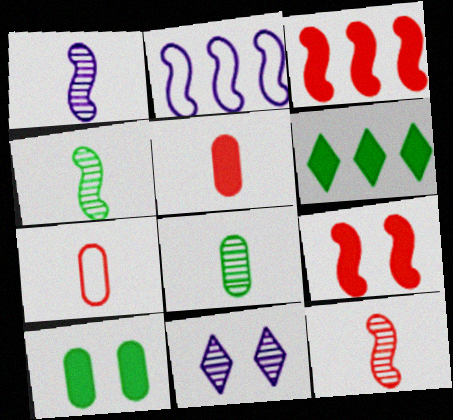[[1, 4, 12], 
[2, 4, 9]]